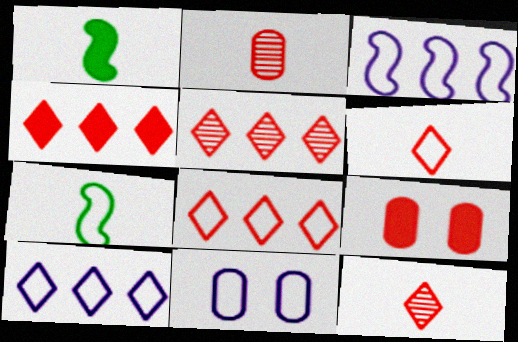[[1, 5, 11], 
[4, 5, 8], 
[7, 8, 11]]